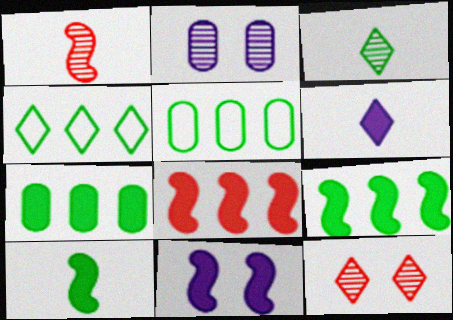[[4, 6, 12], 
[8, 10, 11]]